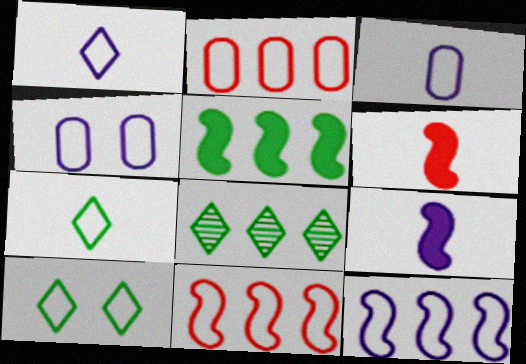[[1, 4, 12], 
[3, 10, 11], 
[4, 6, 8], 
[4, 7, 11]]